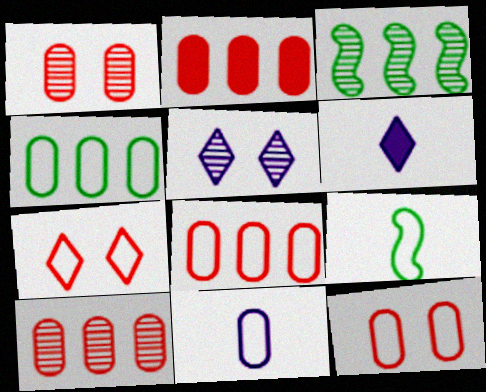[[2, 5, 9], 
[2, 8, 10], 
[3, 6, 12], 
[4, 11, 12]]